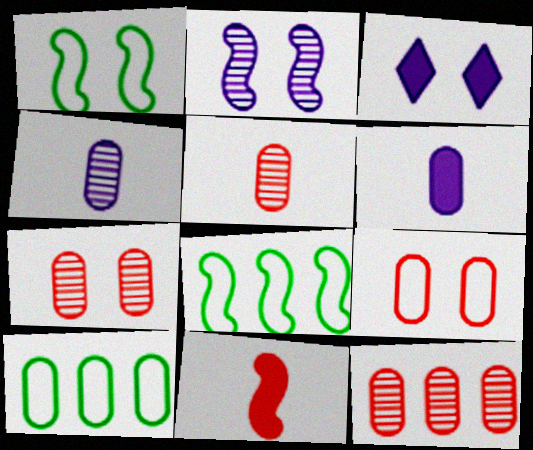[[1, 3, 7], 
[2, 8, 11], 
[3, 5, 8], 
[5, 7, 12], 
[6, 7, 10]]